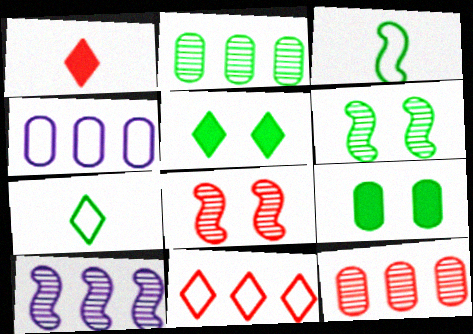[[1, 4, 6], 
[2, 3, 5]]